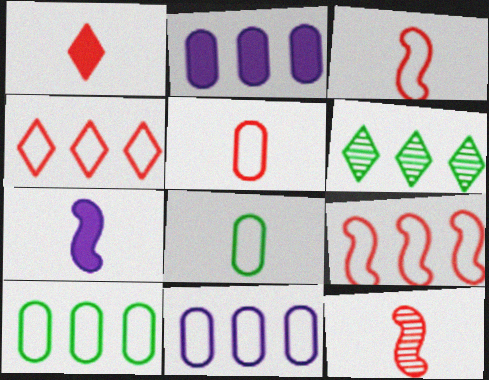[[1, 5, 12], 
[2, 6, 9]]